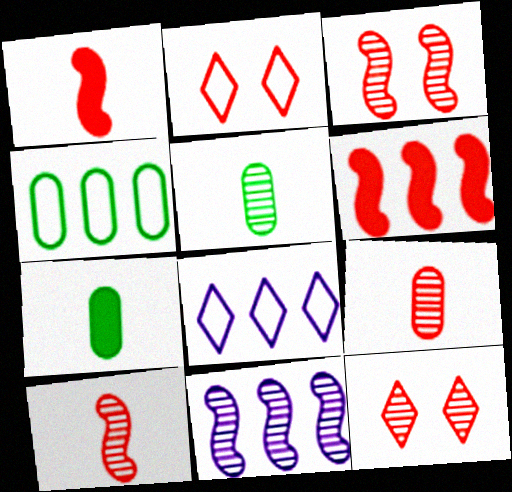[[2, 6, 9], 
[2, 7, 11], 
[3, 7, 8], 
[5, 11, 12]]